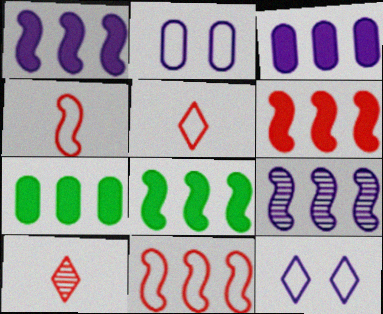[[1, 6, 8], 
[2, 8, 10], 
[8, 9, 11]]